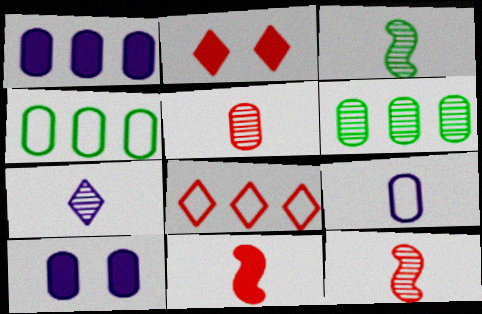[[3, 5, 7], 
[3, 8, 10], 
[4, 5, 10]]